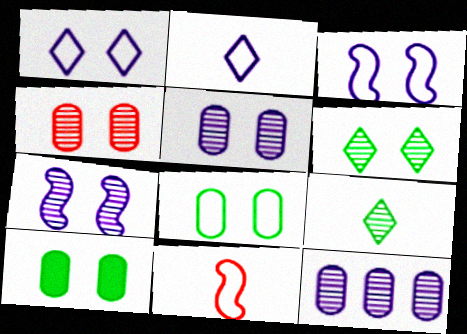[[4, 6, 7]]